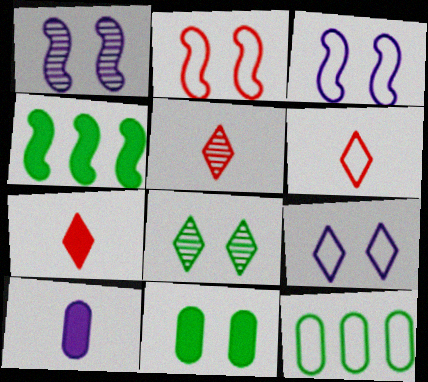[[1, 7, 12], 
[3, 6, 12], 
[5, 6, 7]]